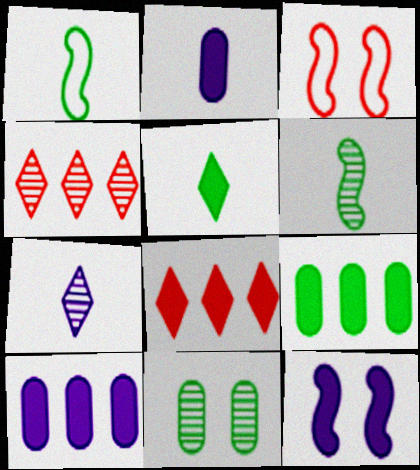[[3, 7, 9]]